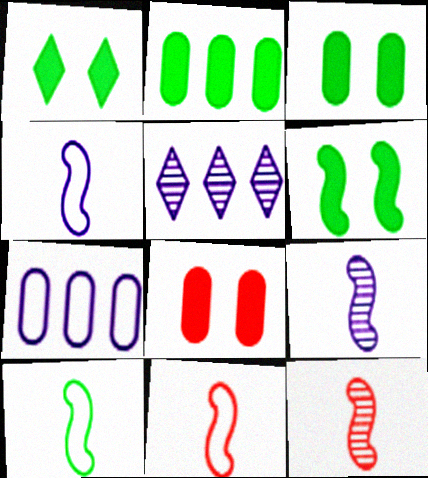[[1, 3, 6], 
[1, 7, 12], 
[3, 5, 11], 
[4, 10, 11], 
[5, 8, 10]]